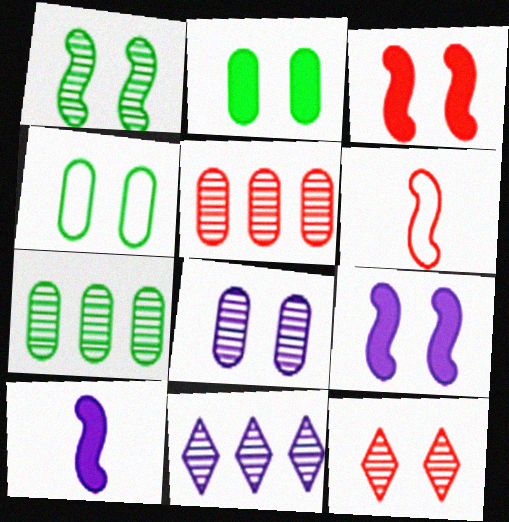[[1, 8, 12], 
[2, 6, 11], 
[4, 9, 12]]